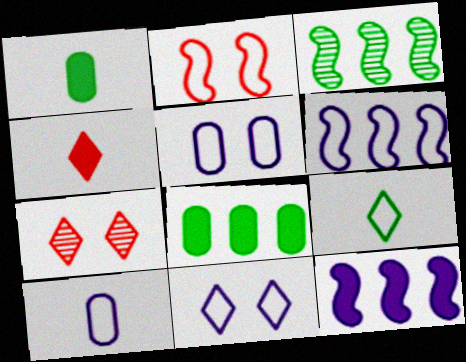[[1, 6, 7], 
[3, 4, 5], 
[6, 10, 11]]